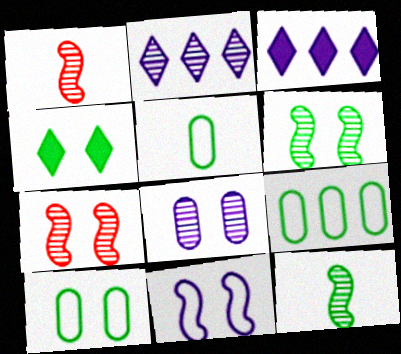[[1, 3, 10], 
[3, 5, 7], 
[4, 6, 10], 
[4, 9, 12], 
[5, 9, 10]]